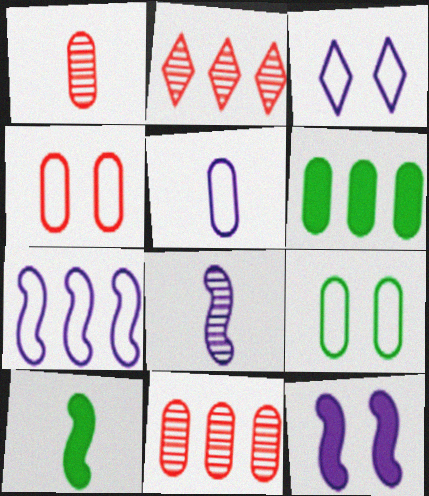[[2, 6, 7], 
[3, 5, 7], 
[3, 10, 11], 
[7, 8, 12]]